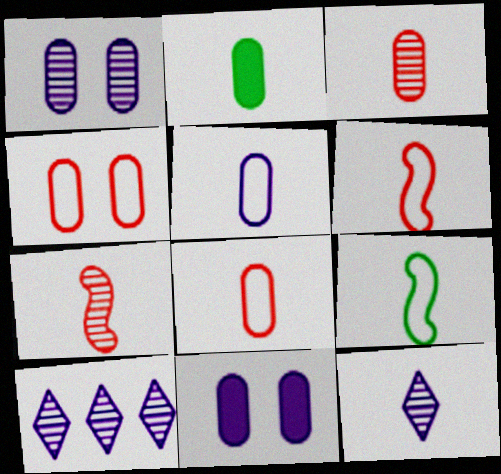[[2, 3, 5], 
[2, 6, 12]]